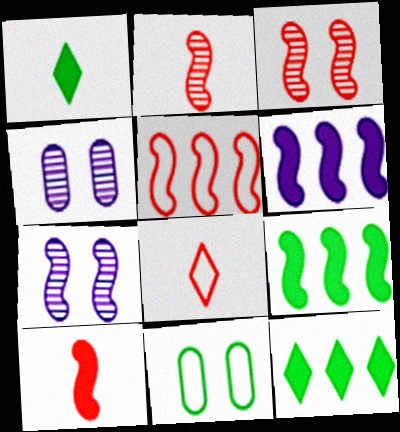[[1, 4, 5], 
[3, 5, 10], 
[4, 8, 9]]